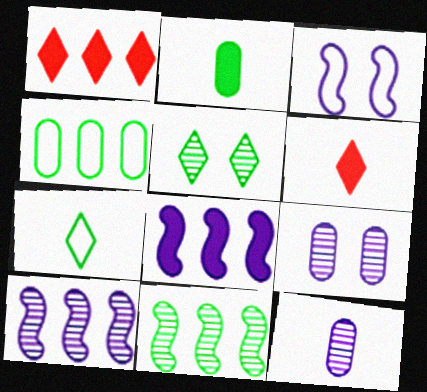[[1, 4, 10]]